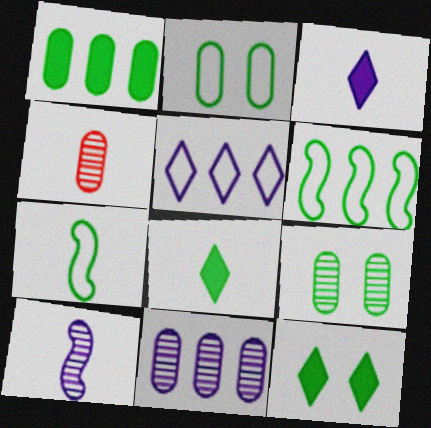[[3, 4, 7], 
[4, 9, 11], 
[6, 8, 9]]